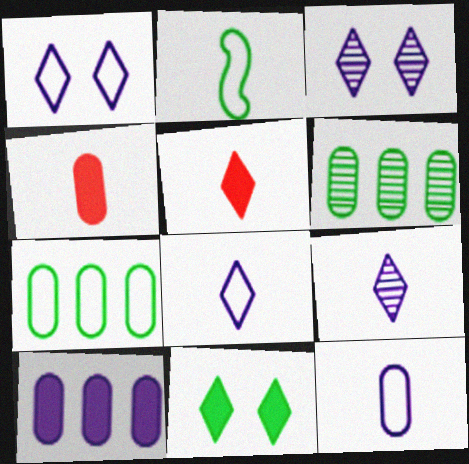[[2, 4, 9], 
[2, 6, 11]]